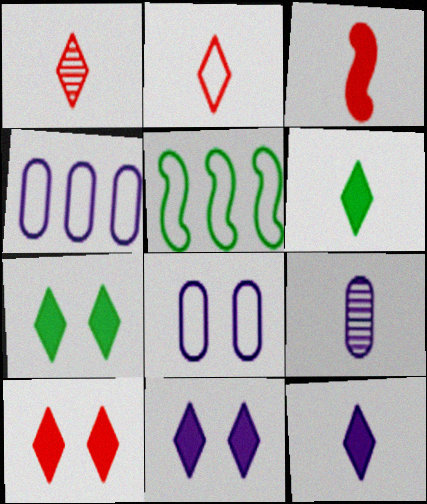[[2, 5, 8], 
[5, 9, 10], 
[7, 10, 11]]